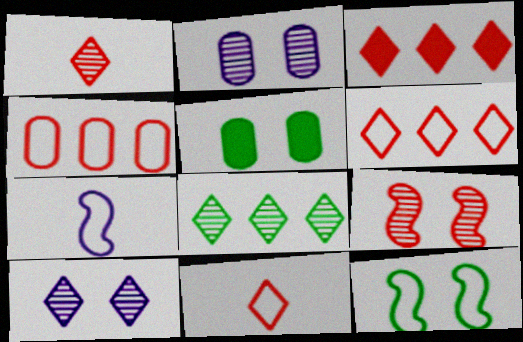[[1, 8, 10]]